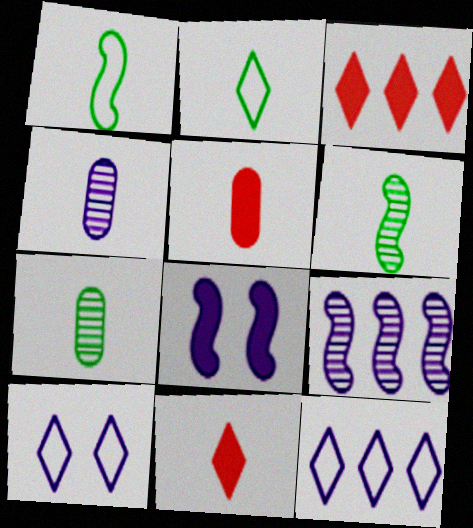[[1, 4, 11], 
[4, 8, 12]]